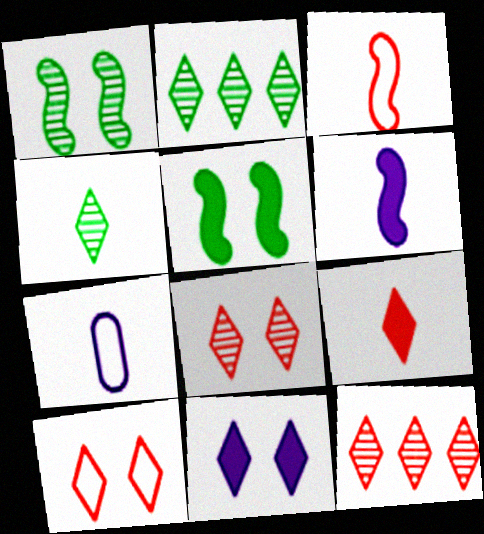[[5, 7, 12], 
[9, 10, 12]]